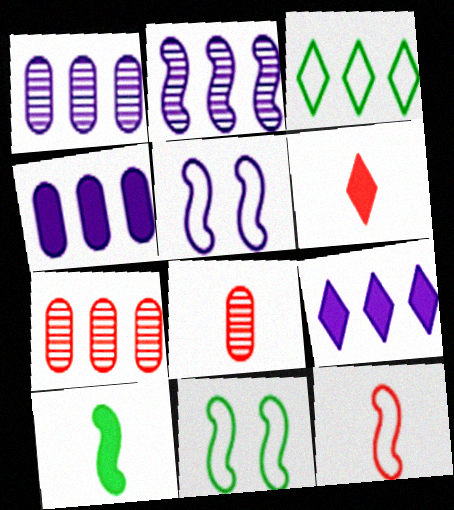[[1, 6, 11], 
[6, 8, 12], 
[8, 9, 11]]